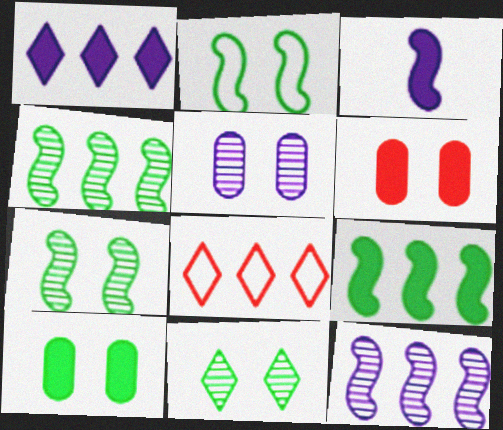[[2, 10, 11]]